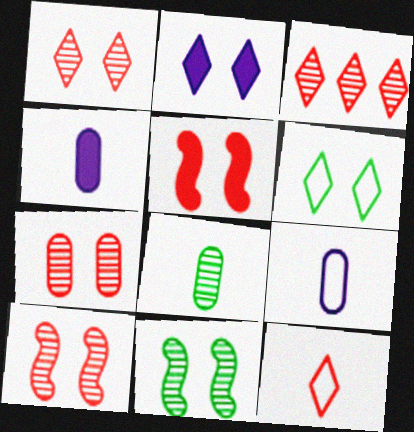[[1, 2, 6], 
[1, 7, 10]]